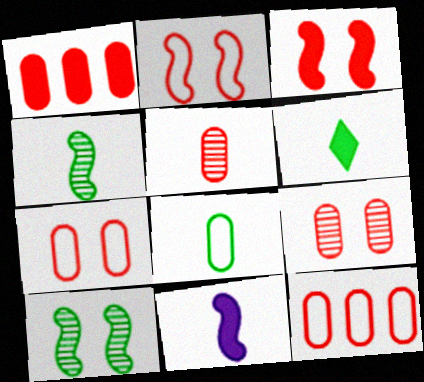[[1, 5, 7], 
[4, 6, 8]]